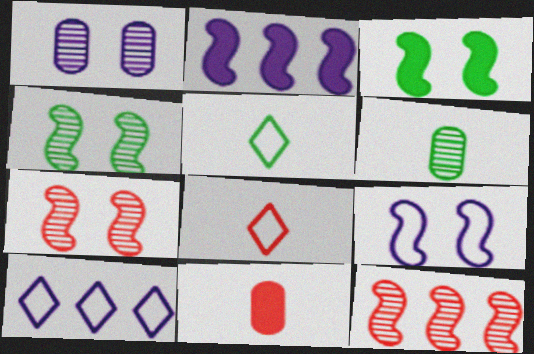[[3, 7, 9], 
[4, 10, 11]]